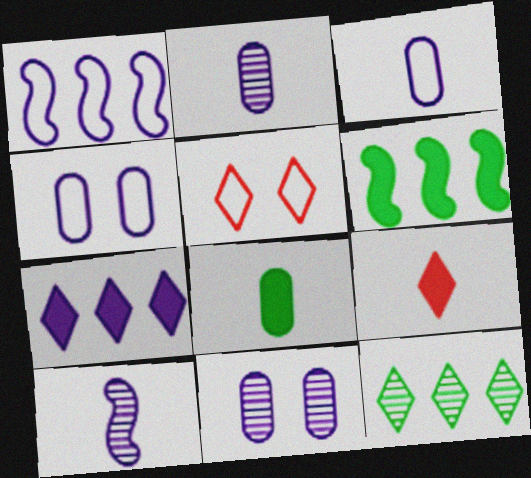[[2, 5, 6], 
[4, 7, 10]]